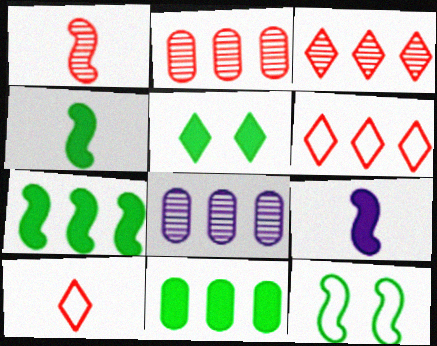[[4, 5, 11], 
[6, 7, 8]]